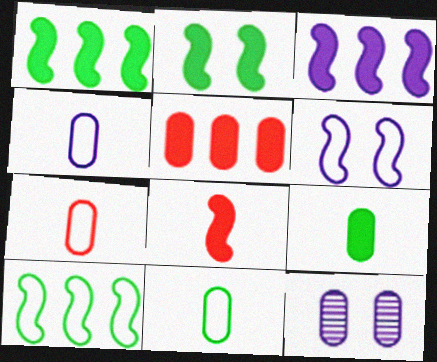[[2, 3, 8], 
[4, 7, 11], 
[5, 11, 12]]